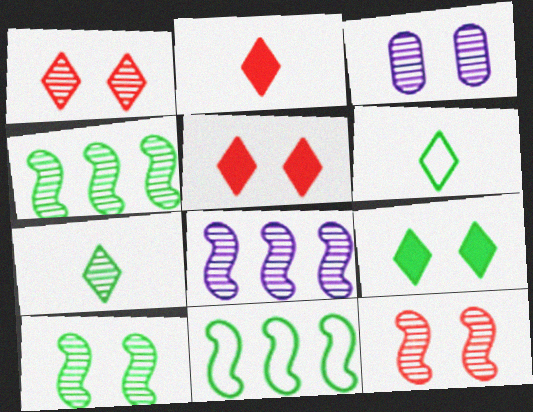[[1, 3, 10], 
[2, 3, 11]]